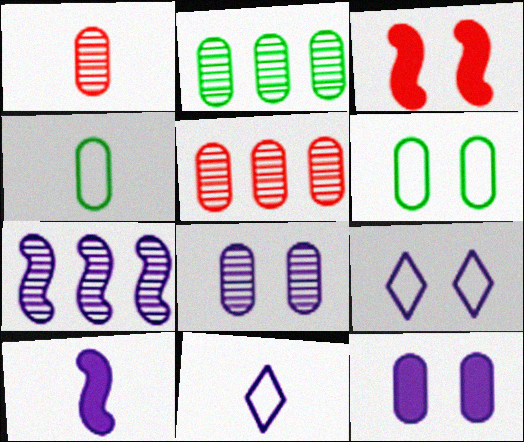[[1, 2, 8], 
[2, 3, 11], 
[4, 5, 12], 
[7, 11, 12]]